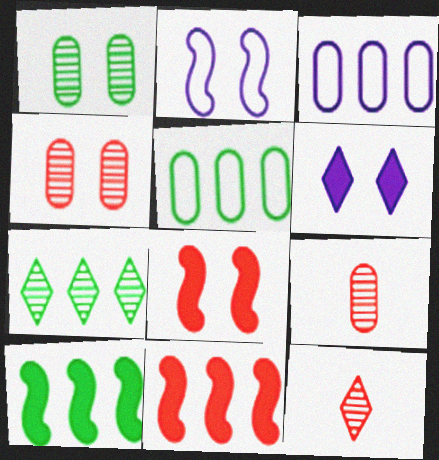[[3, 7, 11], 
[5, 7, 10]]